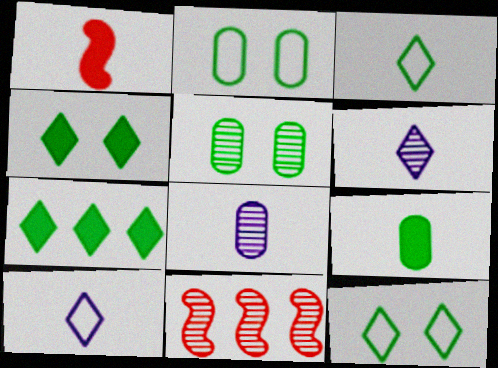[[1, 3, 8], 
[5, 6, 11]]